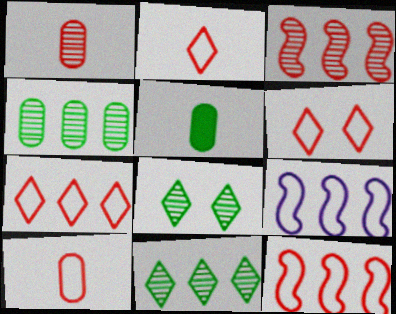[[2, 6, 7], 
[6, 10, 12]]